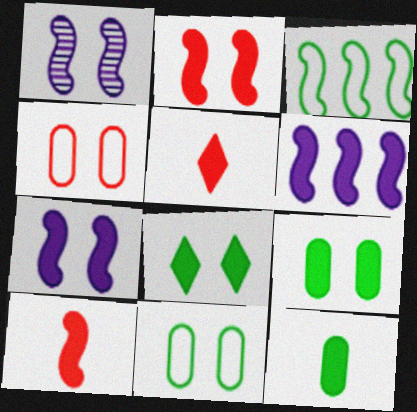[[1, 3, 10], 
[1, 4, 8], 
[5, 6, 9]]